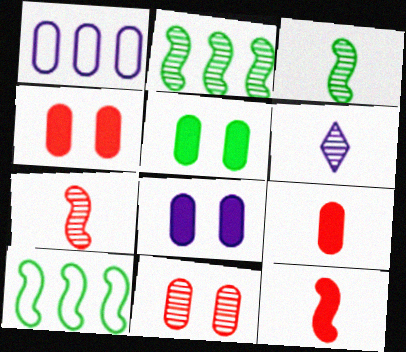[[2, 6, 11], 
[4, 5, 8], 
[4, 6, 10]]